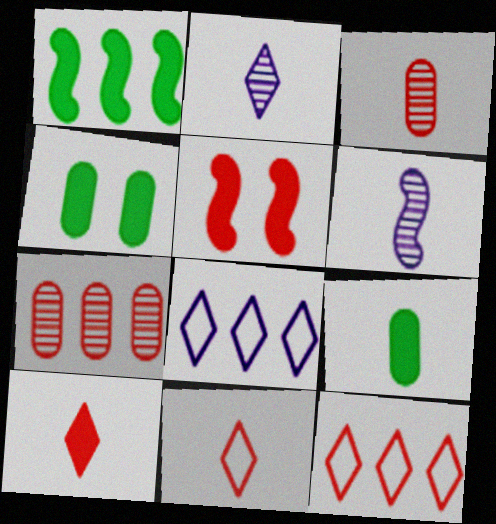[[1, 7, 8], 
[3, 5, 12], 
[4, 6, 12], 
[5, 7, 11], 
[6, 9, 11]]